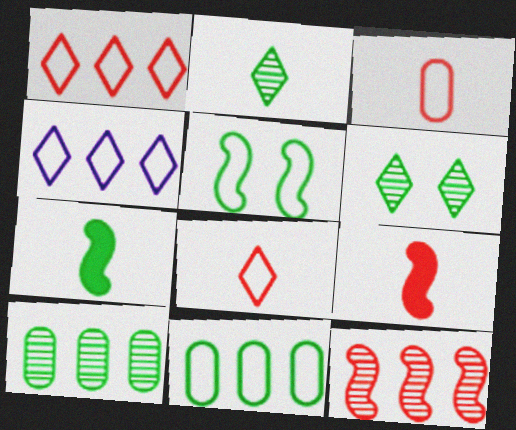[[3, 4, 5], 
[6, 7, 11]]